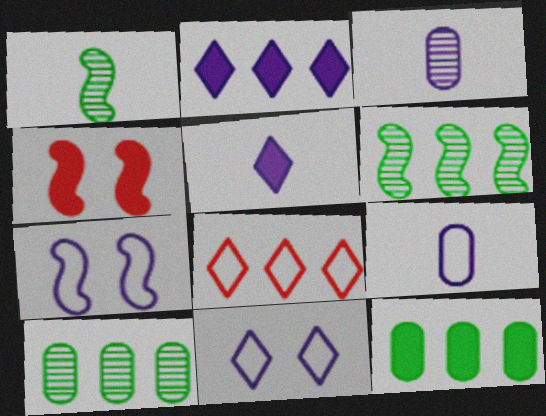[[2, 3, 7], 
[4, 5, 12]]